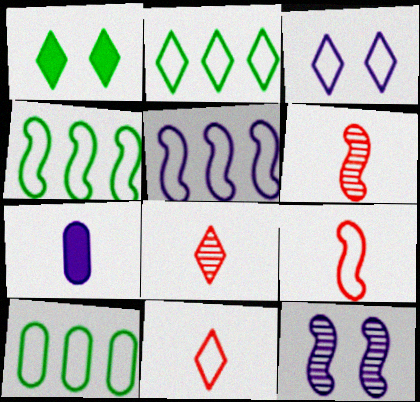[[2, 3, 11], 
[2, 4, 10], 
[3, 9, 10]]